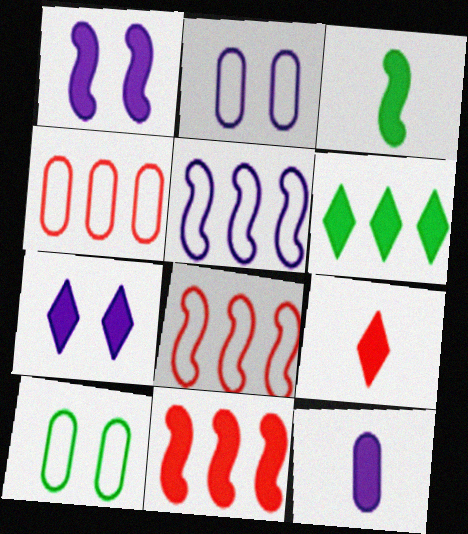[[1, 3, 11], 
[3, 9, 12], 
[6, 7, 9]]